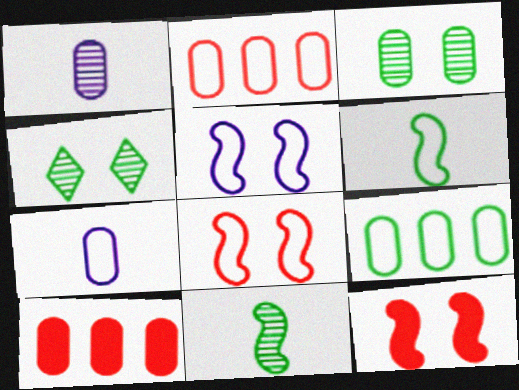[[3, 7, 10]]